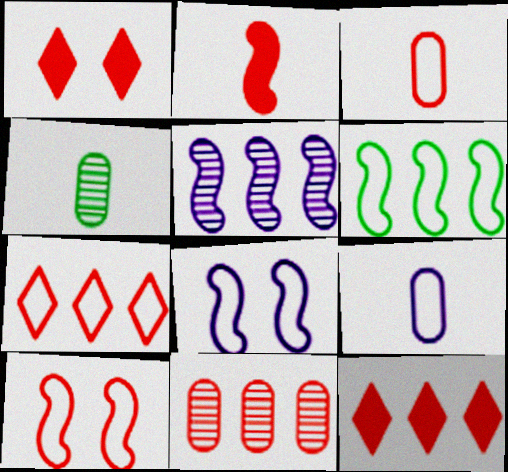[[3, 7, 10], 
[4, 8, 12]]